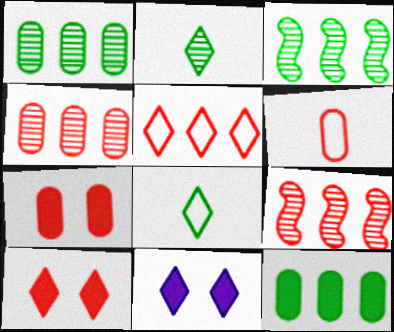[[2, 5, 11], 
[3, 6, 11], 
[4, 6, 7], 
[6, 9, 10]]